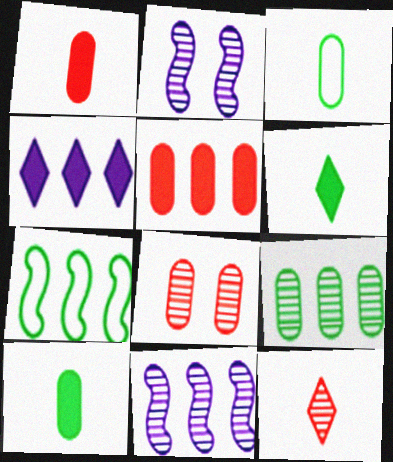[[2, 9, 12]]